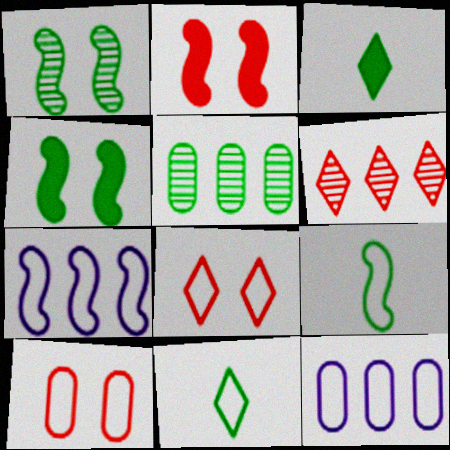[[4, 5, 11], 
[7, 10, 11], 
[8, 9, 12]]